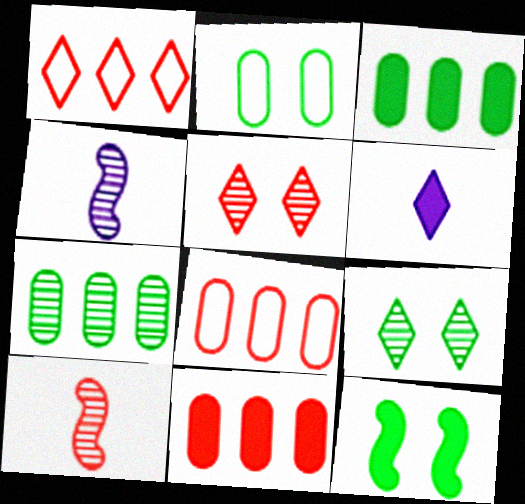[[1, 6, 9], 
[2, 9, 12], 
[4, 5, 7], 
[6, 11, 12]]